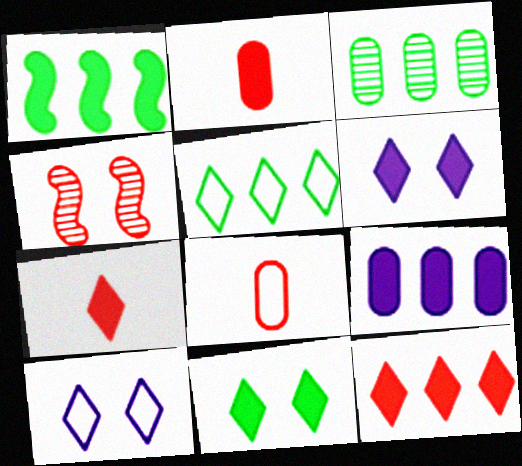[[1, 2, 6], 
[1, 3, 5], 
[1, 9, 12], 
[4, 8, 12]]